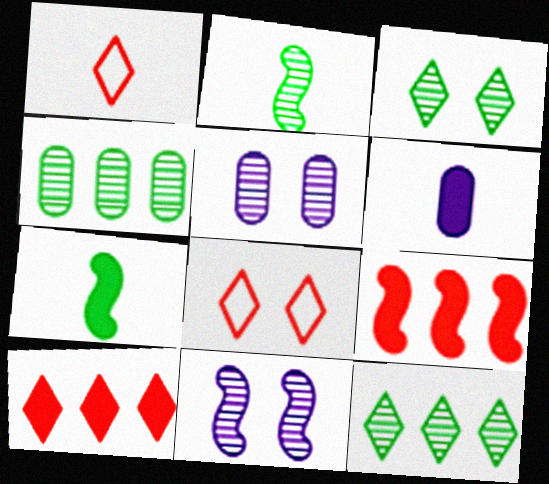[[1, 2, 6], 
[2, 3, 4]]